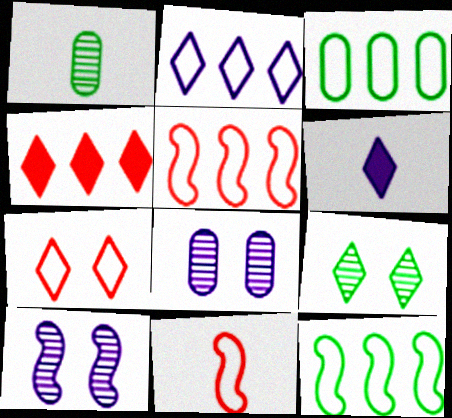[[1, 6, 11], 
[2, 3, 5]]